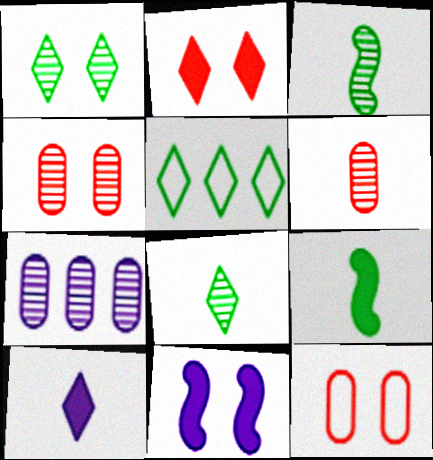[[1, 11, 12], 
[5, 6, 11]]